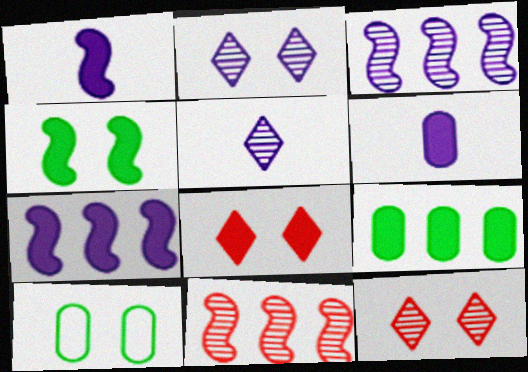[[1, 8, 9]]